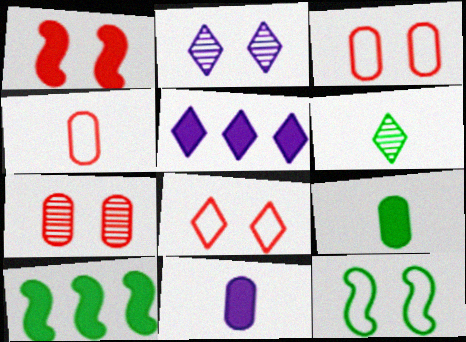[[1, 5, 9], 
[1, 7, 8], 
[2, 4, 10], 
[5, 6, 8]]